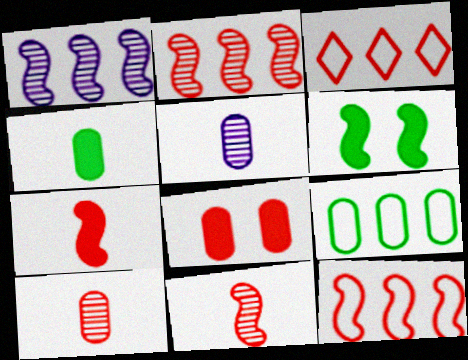[[3, 5, 6], 
[3, 8, 11], 
[5, 8, 9]]